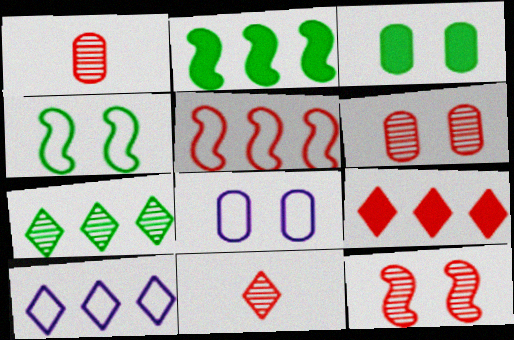[[2, 8, 11], 
[3, 6, 8], 
[7, 9, 10]]